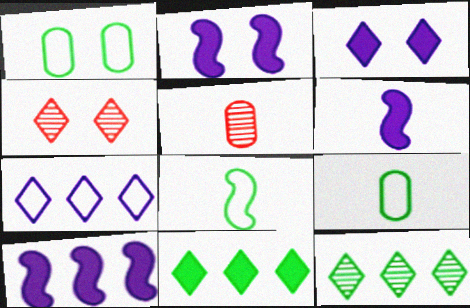[[1, 2, 4], 
[2, 6, 10], 
[4, 9, 10]]